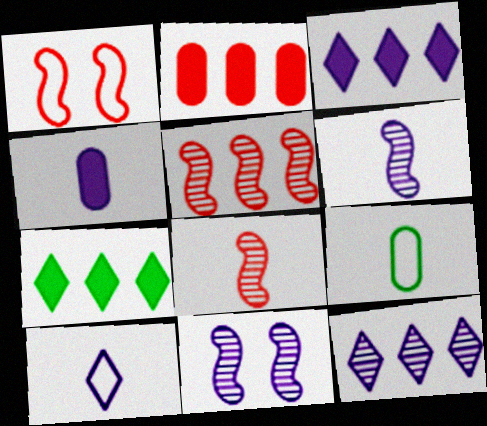[[4, 6, 10]]